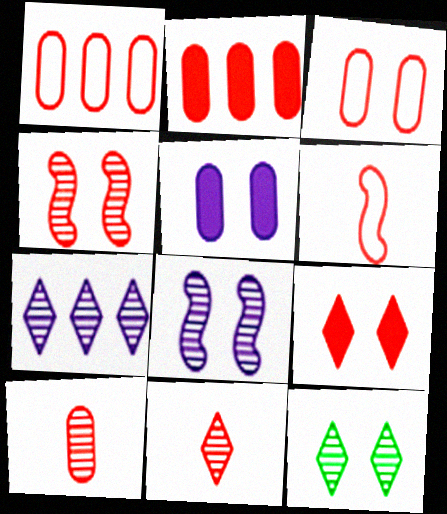[[2, 3, 10], 
[3, 4, 9], 
[7, 11, 12]]